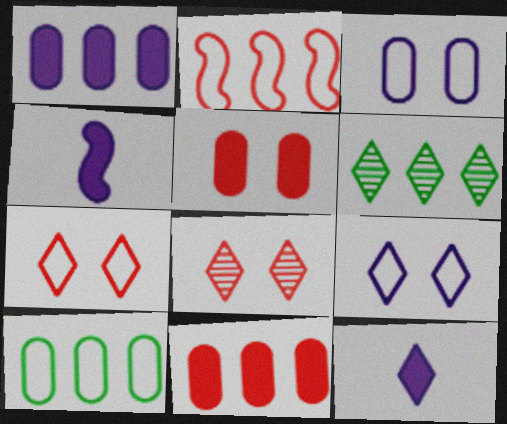[[1, 2, 6], 
[4, 8, 10], 
[6, 7, 12]]